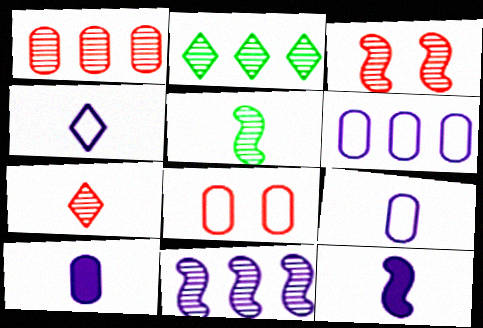[[1, 2, 11], 
[1, 3, 7], 
[2, 8, 12], 
[3, 5, 11]]